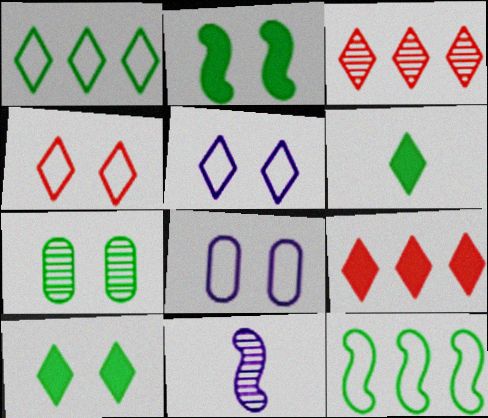[[3, 5, 6], 
[3, 7, 11], 
[6, 7, 12]]